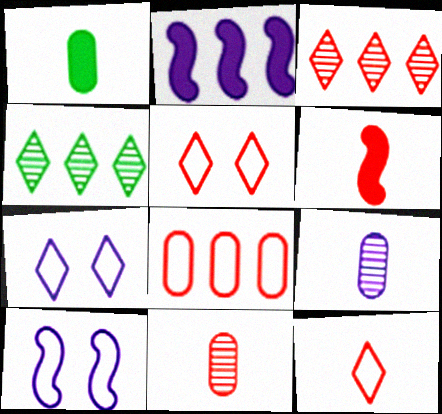[[1, 3, 10], 
[2, 4, 8], 
[2, 7, 9], 
[6, 11, 12]]